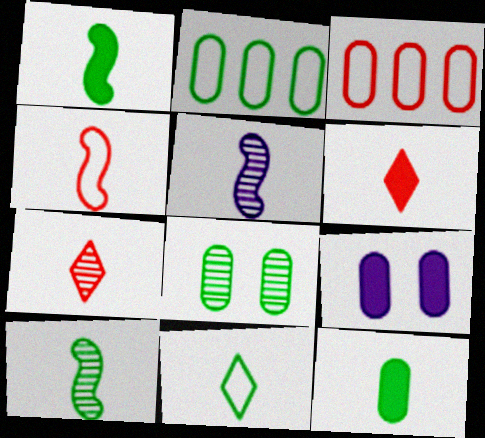[[1, 4, 5], 
[2, 8, 12], 
[10, 11, 12]]